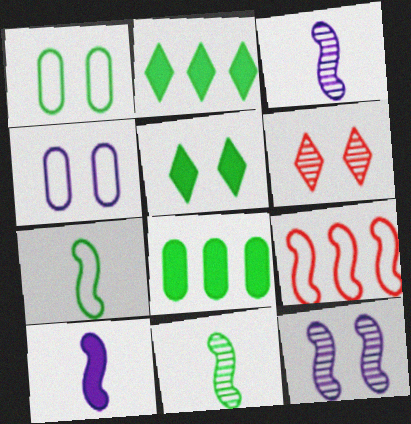[[1, 2, 11]]